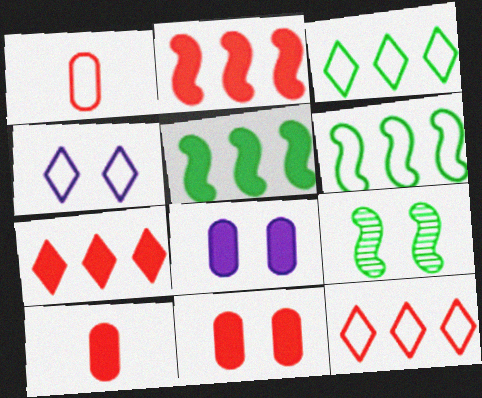[[1, 4, 6], 
[4, 9, 11]]